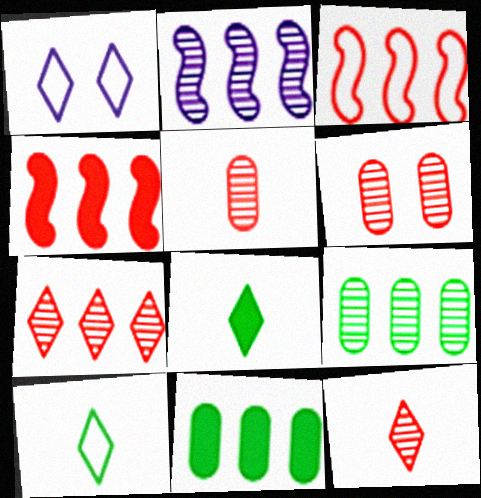[[1, 7, 8], 
[2, 7, 9]]